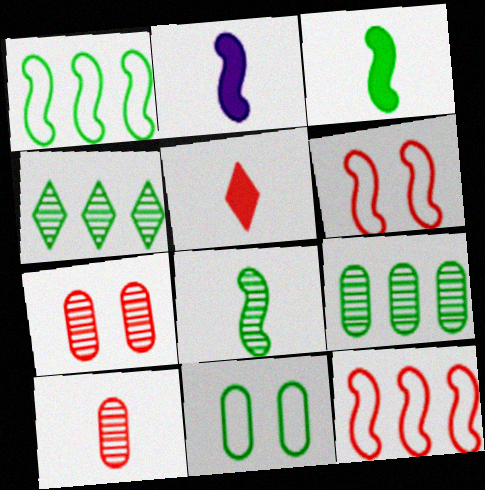[[3, 4, 11], 
[5, 7, 12]]